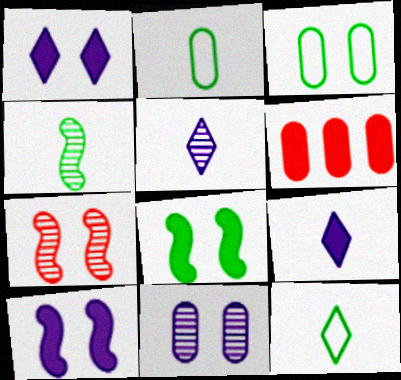[[1, 3, 7], 
[2, 6, 11], 
[6, 8, 9]]